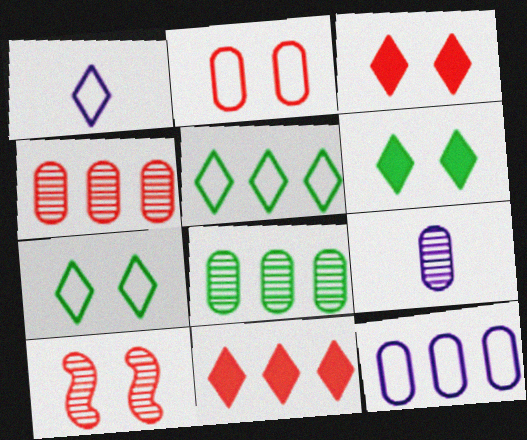[[2, 3, 10]]